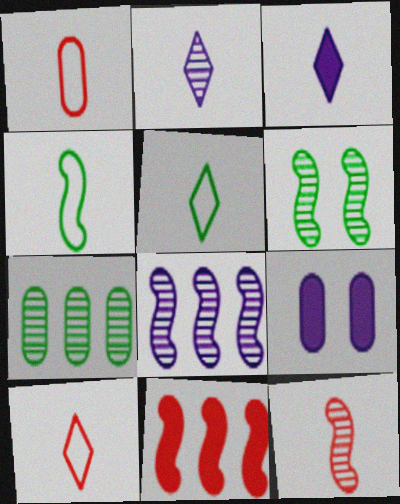[[1, 7, 9], 
[6, 8, 12]]